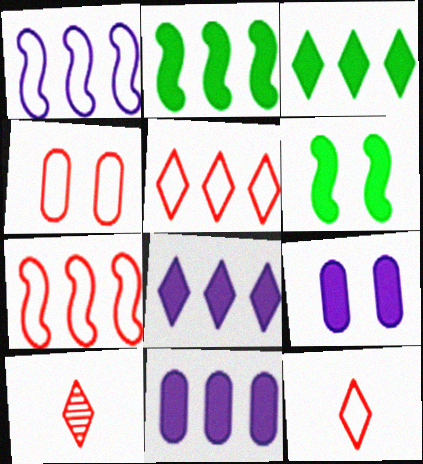[[4, 7, 12]]